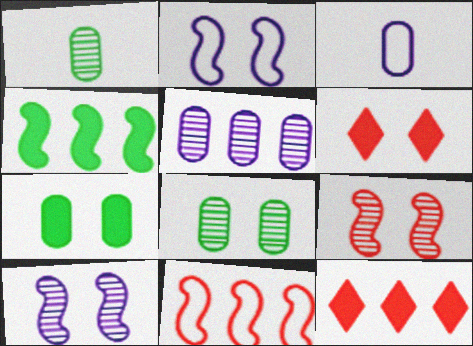[[1, 2, 12], 
[2, 6, 8]]